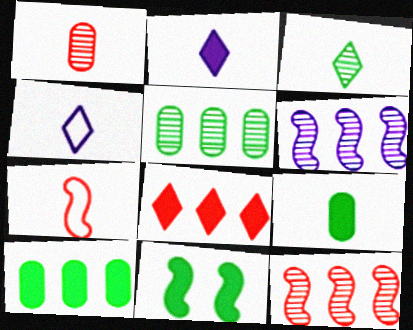[[6, 7, 11]]